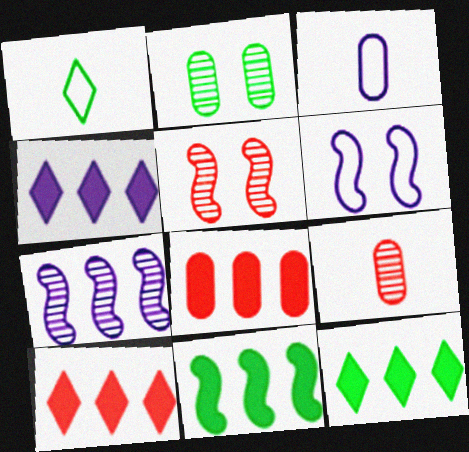[[1, 2, 11], 
[2, 3, 8], 
[3, 5, 12], 
[4, 8, 11], 
[4, 10, 12], 
[6, 9, 12]]